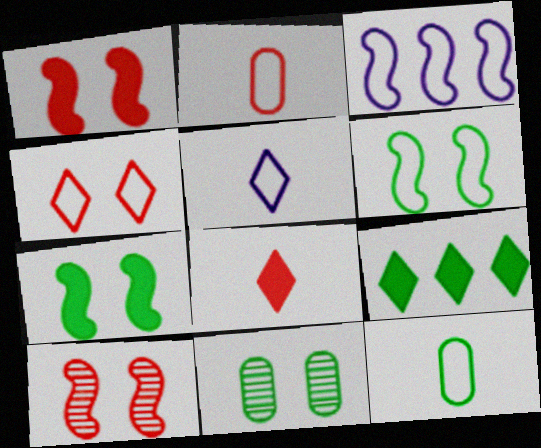[[3, 4, 12], 
[3, 8, 11]]